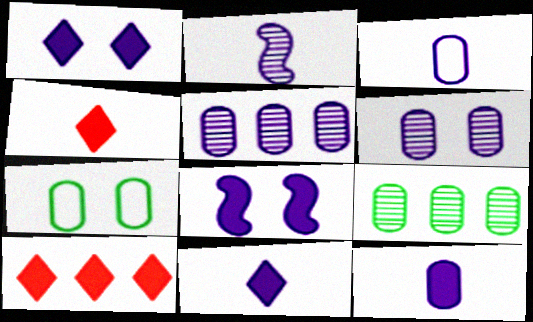[[2, 3, 11], 
[2, 7, 10]]